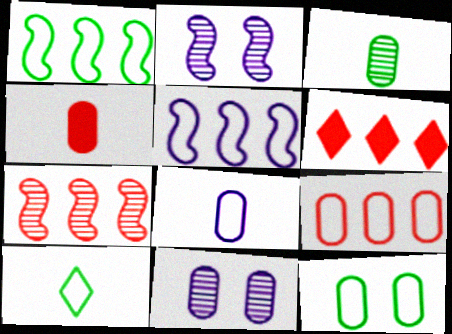[[1, 10, 12], 
[3, 4, 8], 
[6, 7, 9], 
[8, 9, 12]]